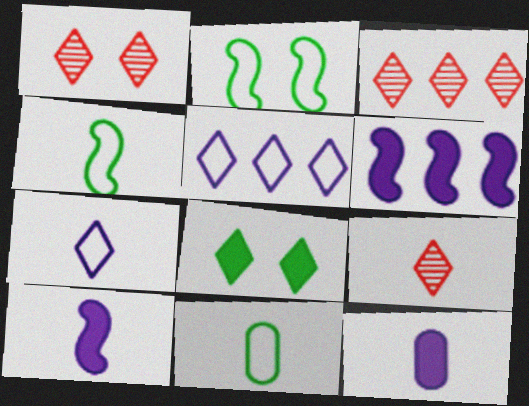[[1, 3, 9], 
[1, 6, 11], 
[2, 3, 12], 
[3, 7, 8], 
[4, 9, 12], 
[5, 8, 9], 
[9, 10, 11]]